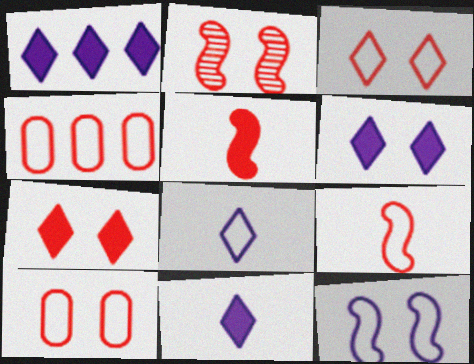[[1, 6, 11], 
[2, 7, 10], 
[3, 4, 9]]